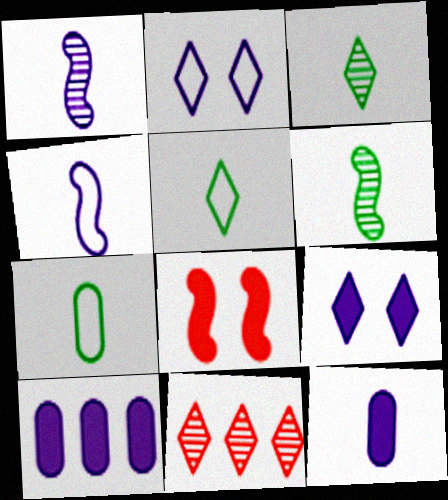[[1, 2, 10], 
[5, 9, 11]]